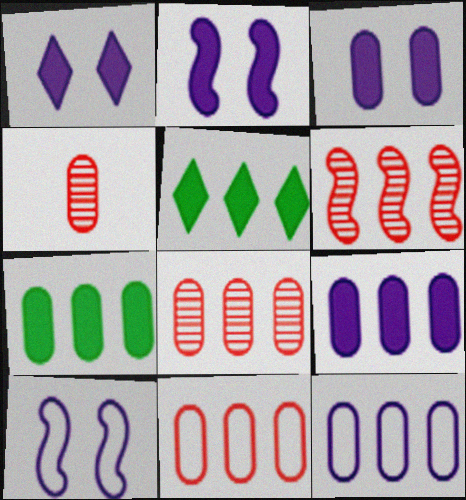[[1, 2, 3], 
[4, 5, 10], 
[5, 6, 12], 
[7, 8, 12]]